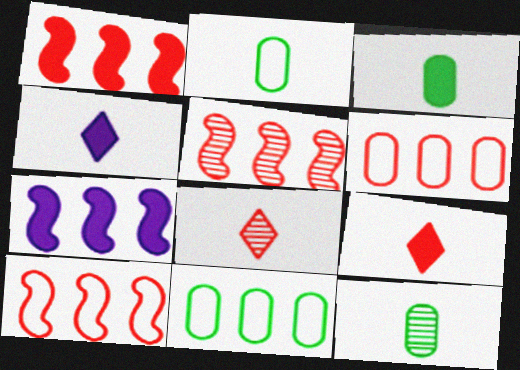[[1, 5, 10], 
[2, 3, 12]]